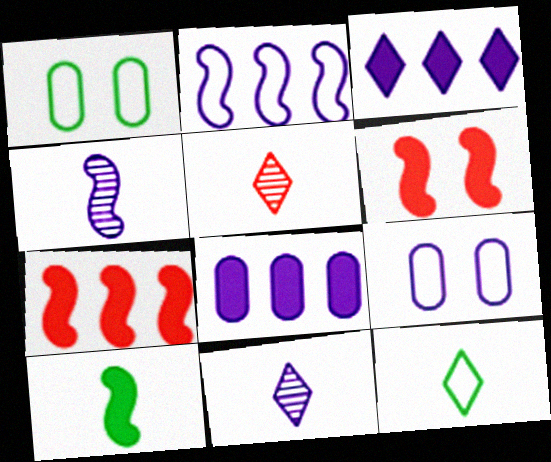[[1, 7, 11], 
[3, 4, 9]]